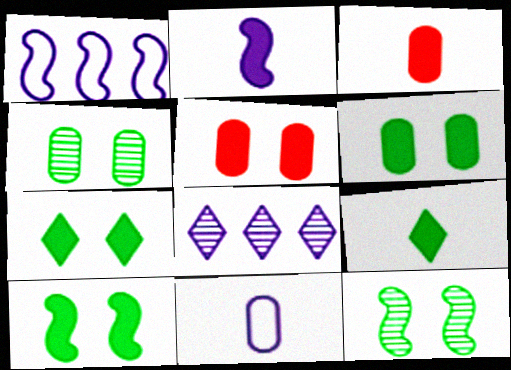[[2, 3, 9], 
[6, 7, 10]]